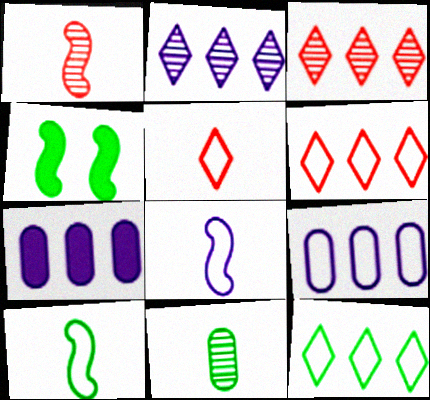[[4, 11, 12]]